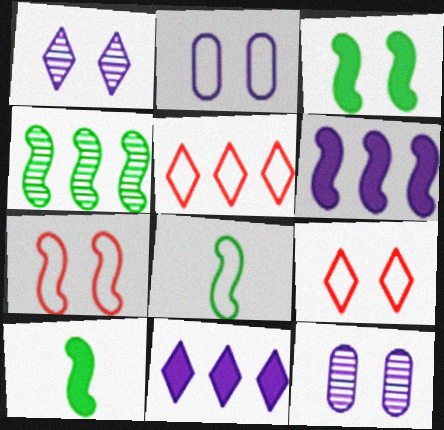[[2, 5, 8], 
[3, 4, 8], 
[3, 9, 12], 
[5, 10, 12]]